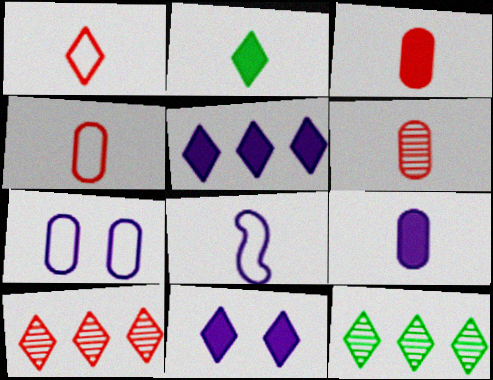[[1, 11, 12], 
[2, 6, 8], 
[3, 4, 6]]